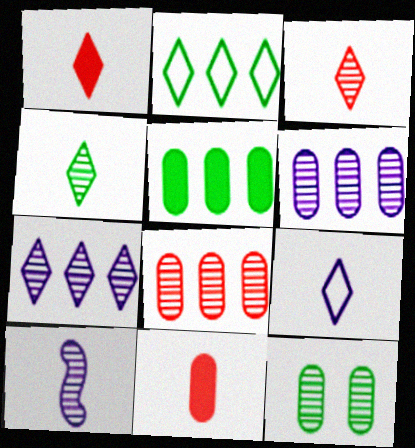[[1, 4, 9]]